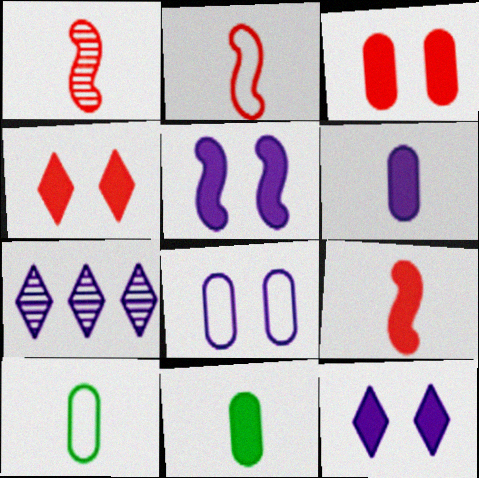[[1, 2, 9]]